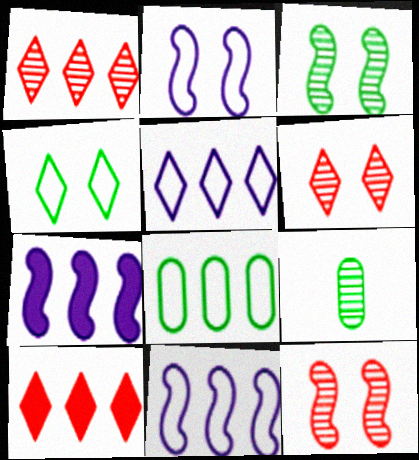[[1, 7, 8], 
[2, 9, 10]]